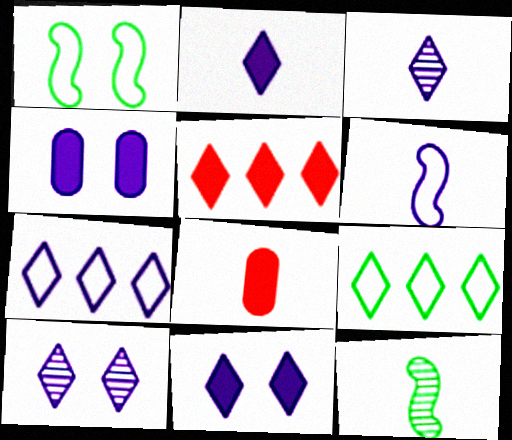[[2, 7, 10], 
[3, 7, 11]]